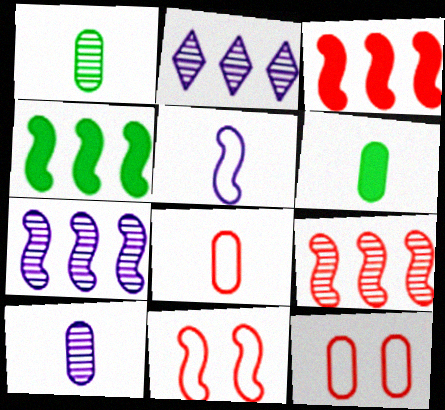[[2, 6, 11], 
[6, 8, 10]]